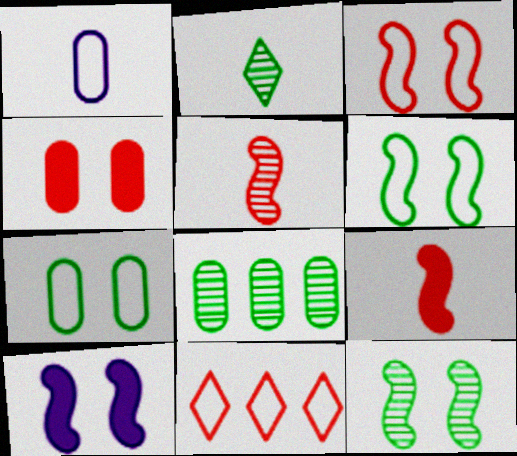[[1, 2, 9], 
[1, 4, 8], 
[1, 6, 11], 
[2, 8, 12], 
[3, 10, 12], 
[4, 5, 11]]